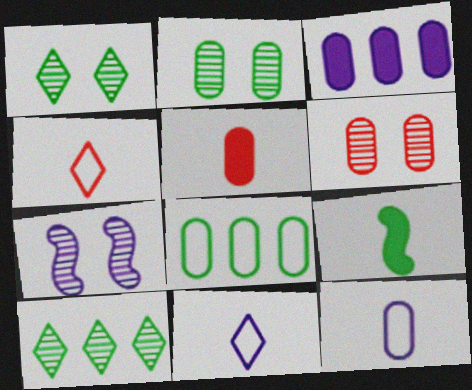[[1, 6, 7], 
[1, 8, 9], 
[3, 7, 11]]